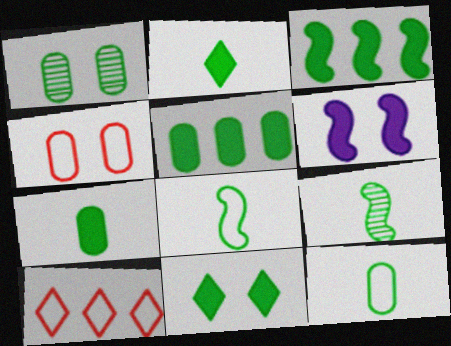[[1, 5, 12], 
[2, 9, 12], 
[3, 7, 11]]